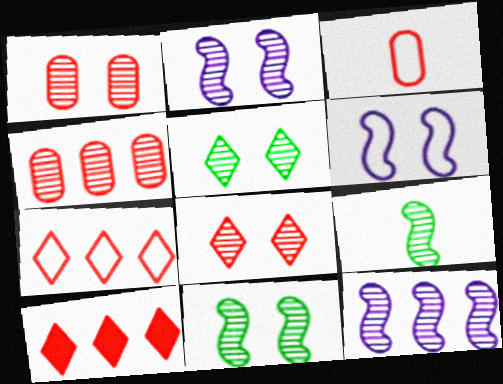[[1, 2, 5]]